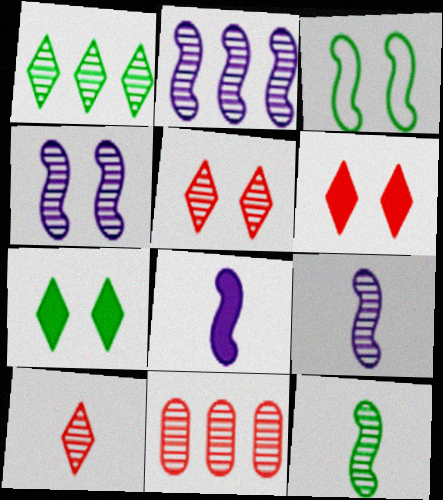[[1, 2, 11], 
[2, 4, 9]]